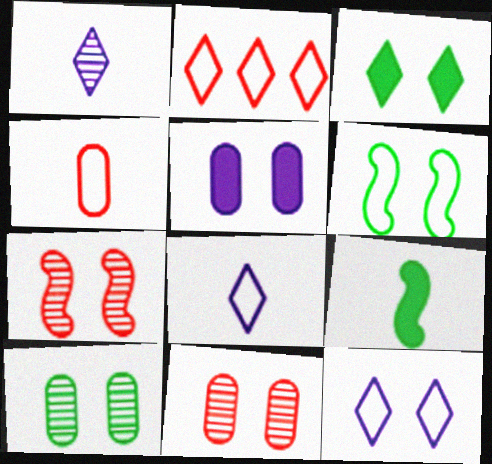[[1, 2, 3], 
[1, 4, 9], 
[3, 6, 10]]